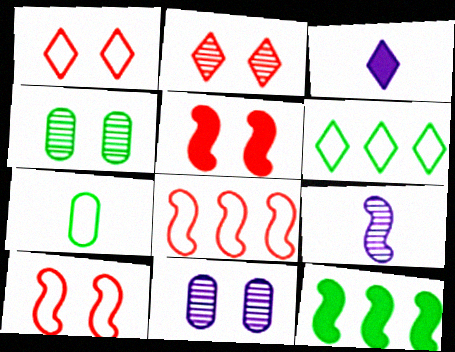[[2, 3, 6], 
[3, 4, 8], 
[9, 10, 12]]